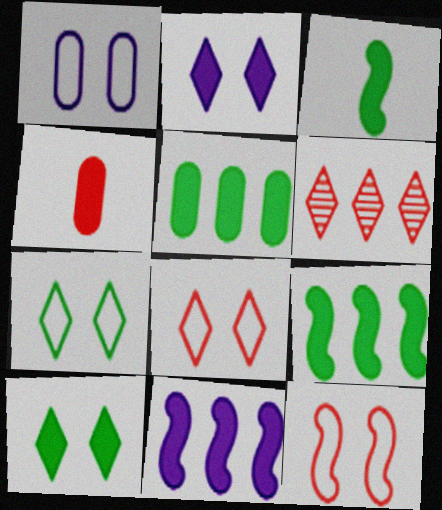[[1, 3, 6], 
[1, 7, 12], 
[2, 4, 9], 
[3, 5, 10], 
[4, 6, 12], 
[4, 10, 11]]